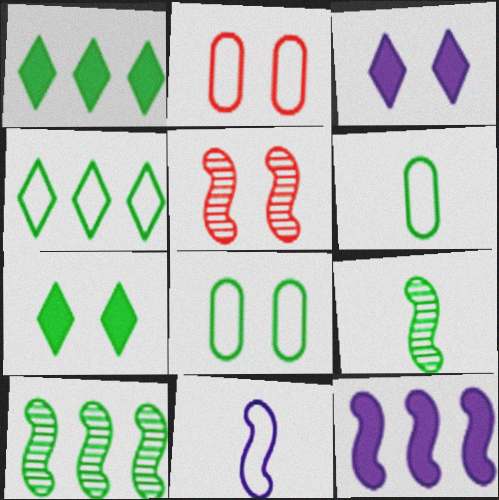[[1, 8, 9], 
[2, 4, 11], 
[3, 5, 8], 
[6, 7, 10]]